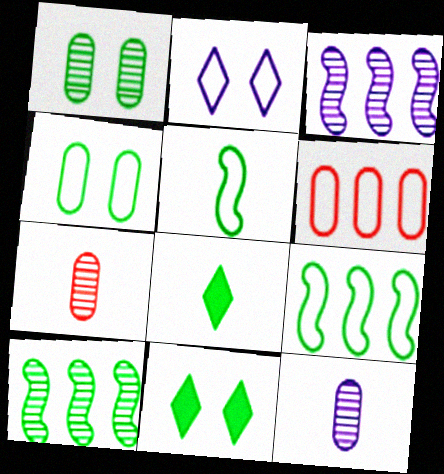[[1, 8, 9], 
[2, 5, 6], 
[4, 8, 10]]